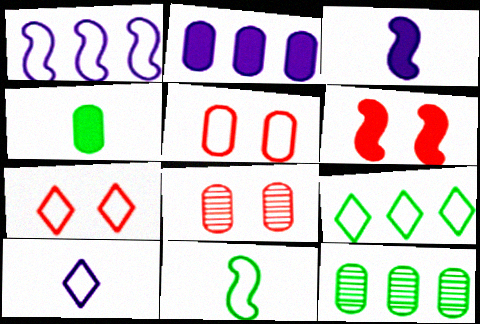[[3, 7, 12], 
[3, 8, 9], 
[6, 7, 8], 
[6, 10, 12], 
[7, 9, 10]]